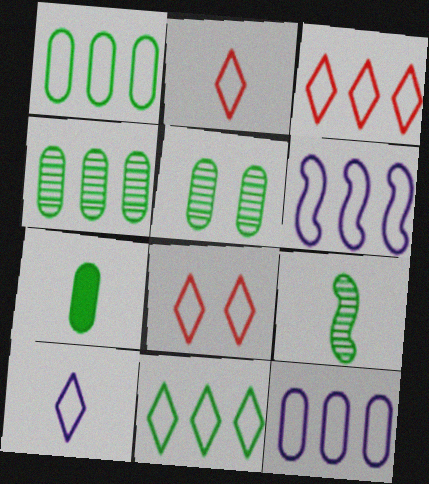[[1, 3, 6], 
[1, 5, 7], 
[2, 3, 8], 
[8, 10, 11]]